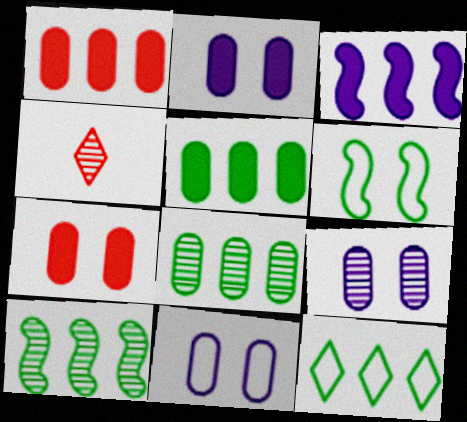[[2, 9, 11], 
[4, 9, 10], 
[5, 10, 12]]